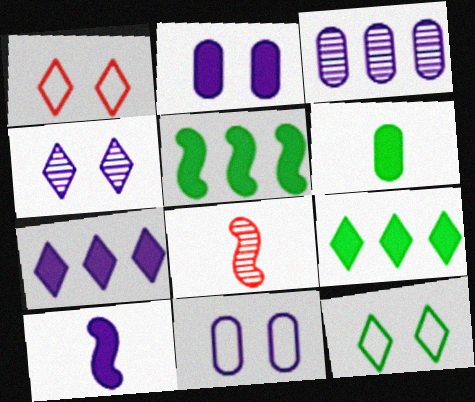[[2, 7, 10], 
[8, 9, 11]]